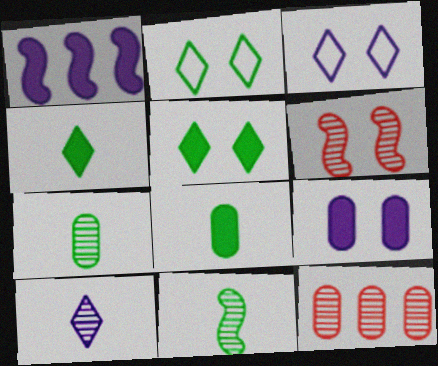[[2, 6, 9]]